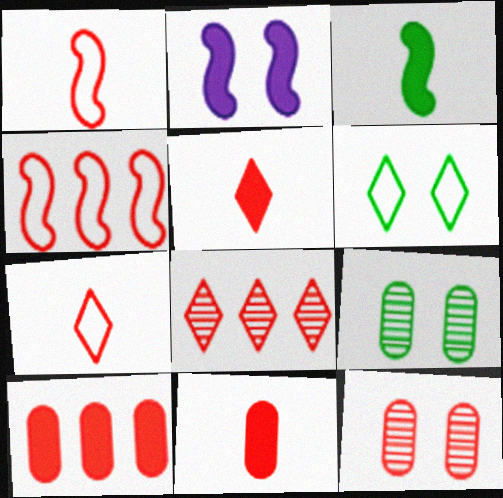[[2, 6, 12], 
[4, 5, 12], 
[4, 8, 10]]